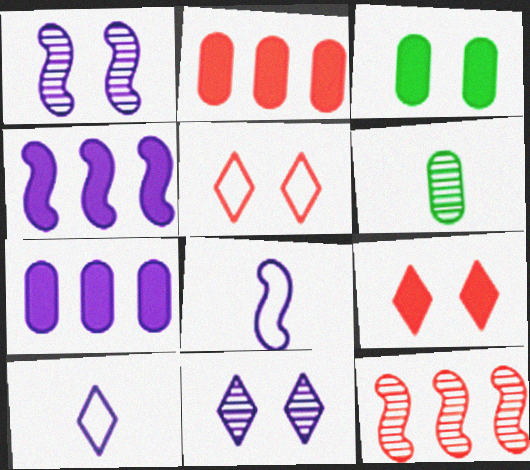[[1, 3, 5], 
[1, 4, 8], 
[1, 7, 10], 
[3, 10, 12], 
[4, 5, 6], 
[6, 11, 12], 
[7, 8, 11]]